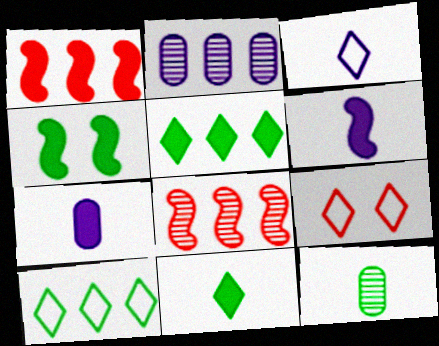[[1, 2, 10], 
[1, 4, 6], 
[3, 9, 10], 
[4, 10, 12]]